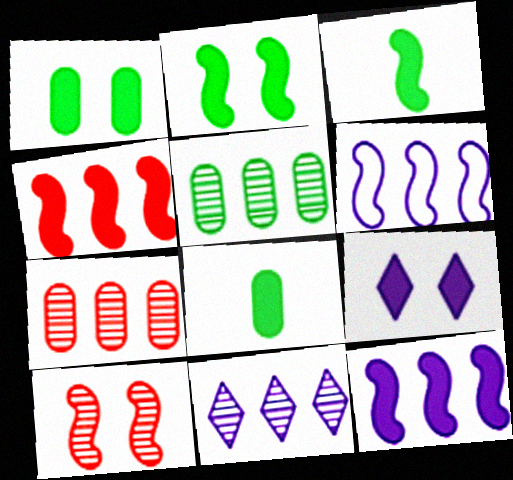[[3, 6, 10], 
[4, 8, 9]]